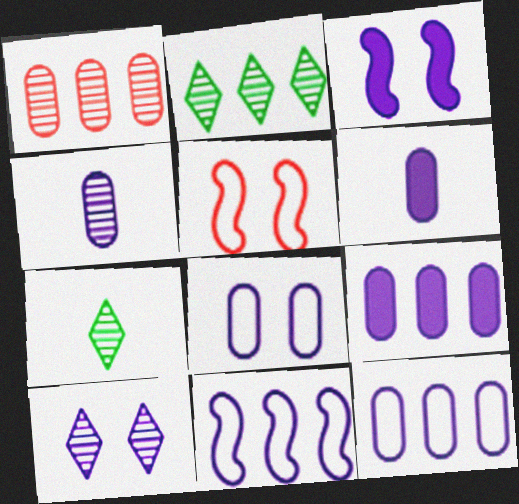[[2, 5, 6], 
[3, 8, 10], 
[4, 8, 9], 
[5, 7, 9], 
[6, 10, 11]]